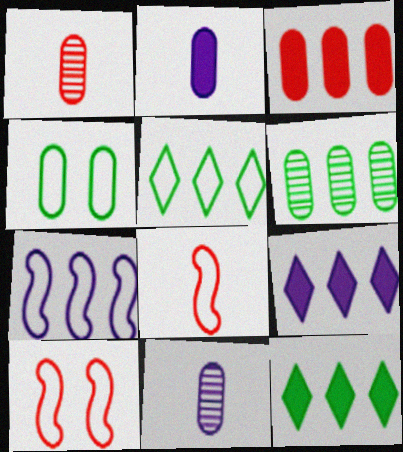[[3, 4, 11], 
[10, 11, 12]]